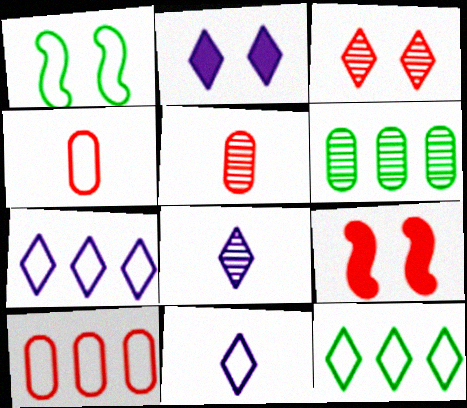[[1, 4, 7], 
[1, 10, 11], 
[2, 7, 8], 
[6, 9, 11]]